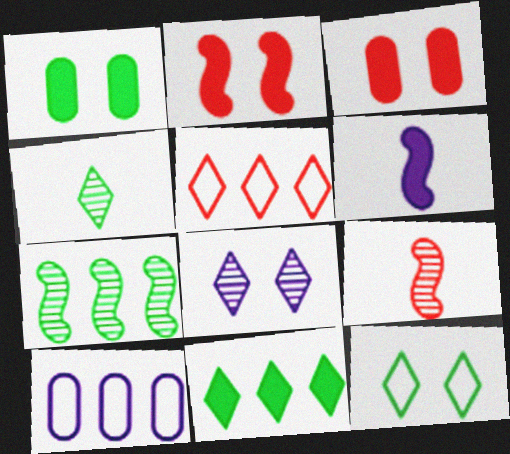[[2, 4, 10], 
[3, 5, 9], 
[3, 6, 11], 
[4, 11, 12], 
[6, 8, 10]]